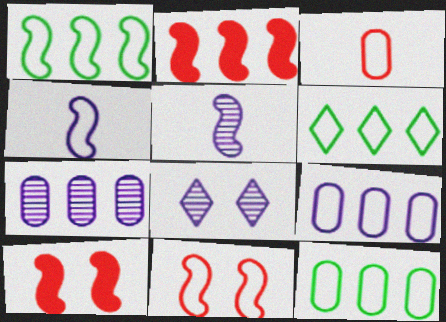[[1, 4, 11], 
[1, 5, 10], 
[1, 6, 12], 
[2, 6, 7], 
[5, 7, 8]]